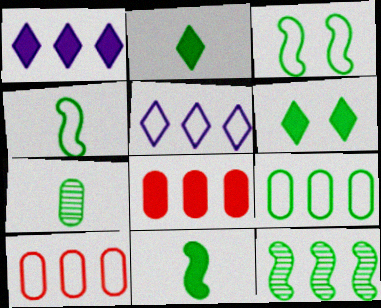[[1, 10, 12], 
[2, 4, 7], 
[3, 11, 12], 
[5, 8, 12]]